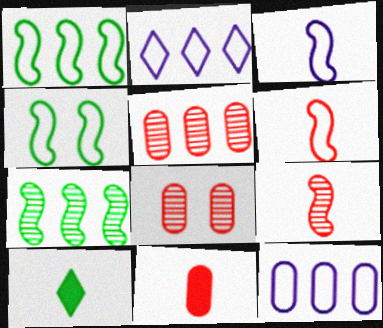[]